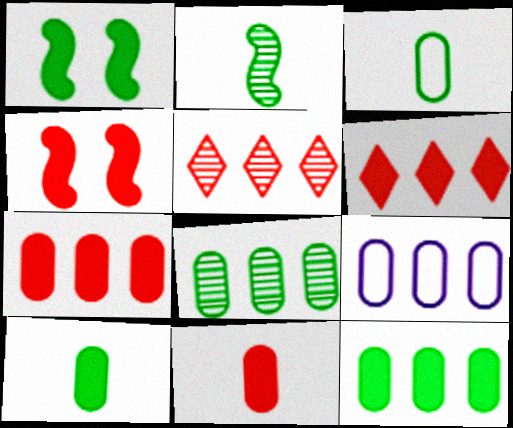[[4, 6, 11], 
[7, 8, 9]]